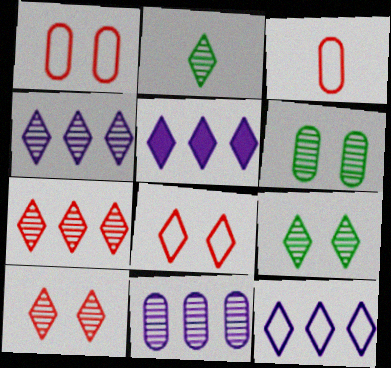[[2, 4, 10], 
[2, 5, 8], 
[4, 5, 12]]